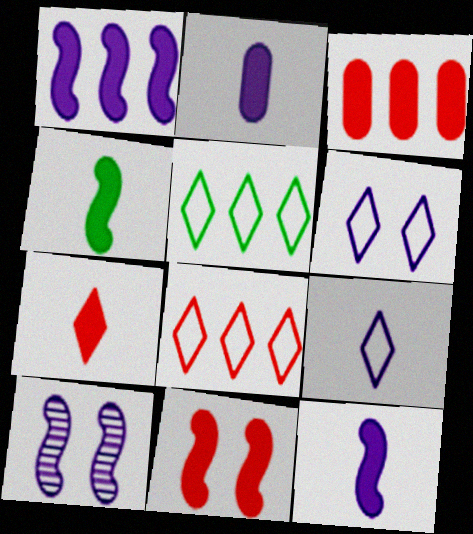[[1, 4, 11], 
[2, 4, 7], 
[3, 7, 11]]